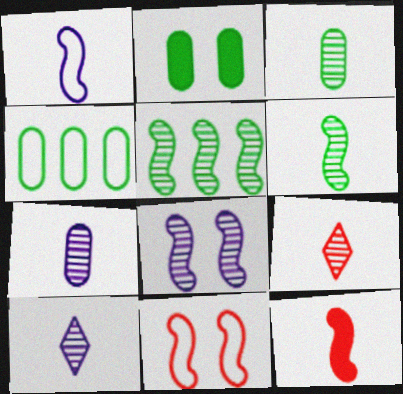[[1, 6, 12], 
[2, 3, 4], 
[6, 7, 9]]